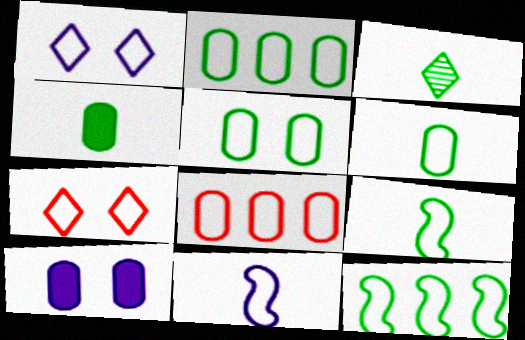[[1, 8, 9], 
[2, 5, 6], 
[2, 7, 11], 
[3, 4, 9]]